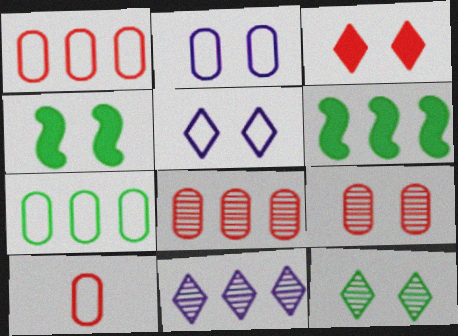[[1, 6, 11], 
[2, 7, 10], 
[3, 5, 12], 
[4, 5, 9], 
[4, 10, 11]]